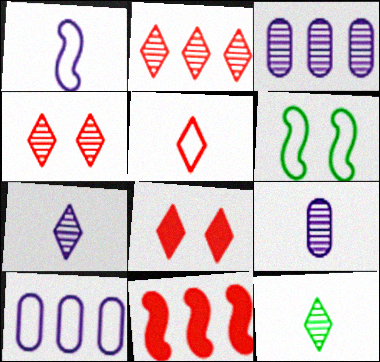[[2, 5, 8], 
[5, 6, 10]]